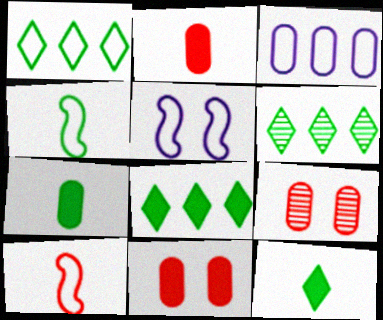[[1, 6, 8], 
[2, 5, 6], 
[3, 7, 9]]